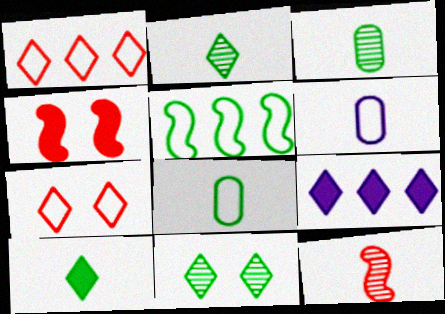[[2, 7, 9], 
[5, 6, 7], 
[6, 10, 12]]